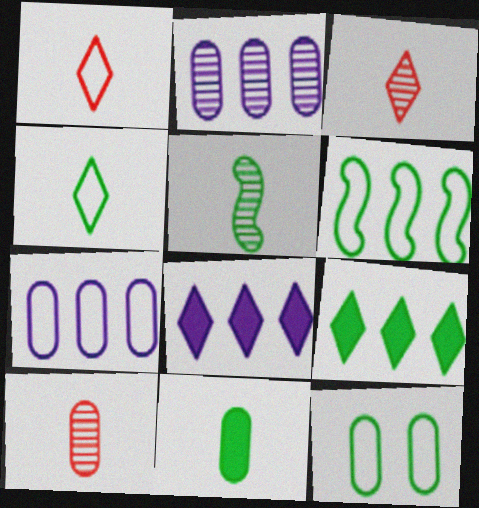[[4, 5, 11], 
[4, 6, 12], 
[5, 9, 12]]